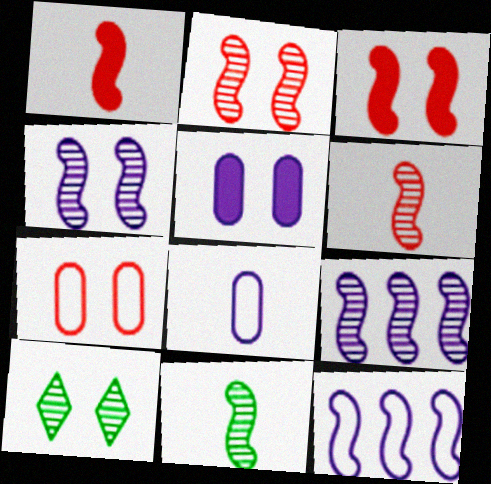[[2, 9, 11], 
[3, 11, 12]]